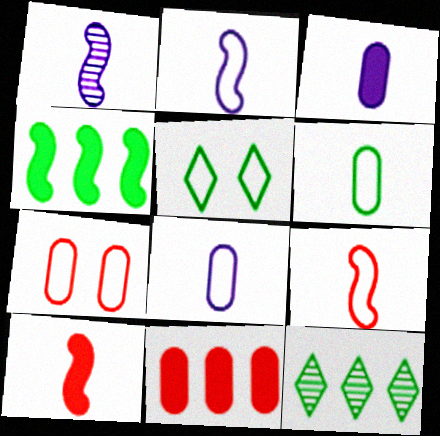[[1, 5, 11]]